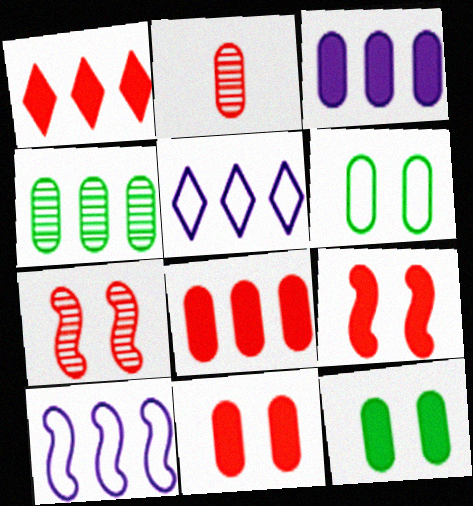[[1, 4, 10], 
[2, 3, 6]]